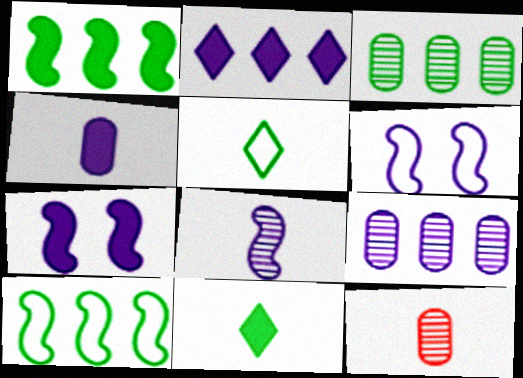[[2, 4, 7]]